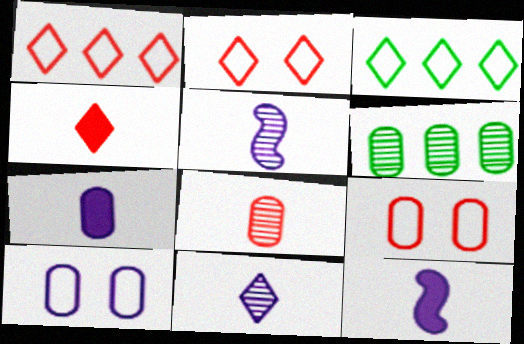[[2, 6, 12], 
[6, 7, 9]]